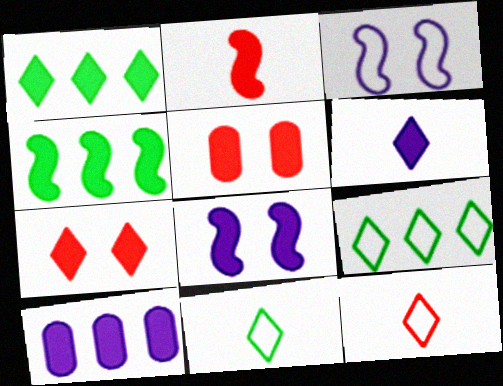[[1, 6, 7], 
[2, 4, 8], 
[4, 5, 6], 
[6, 8, 10]]